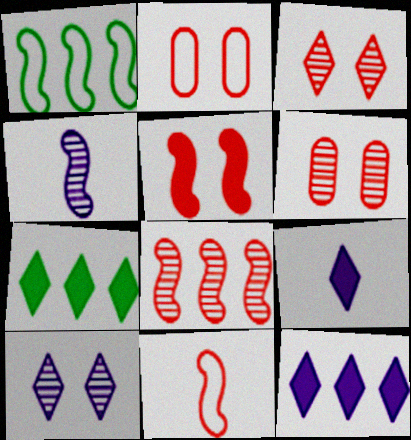[[1, 4, 5], 
[1, 6, 9], 
[2, 3, 5], 
[2, 4, 7], 
[5, 8, 11]]